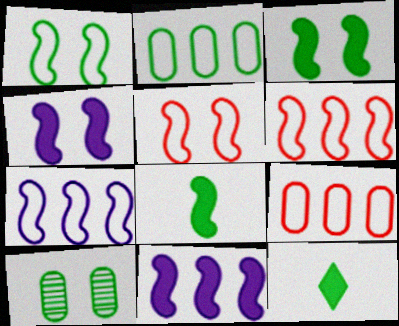[]